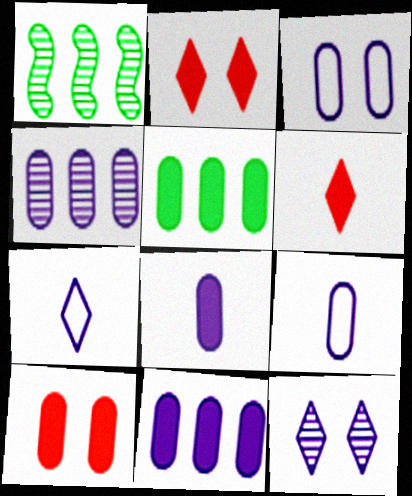[[1, 2, 9], 
[1, 3, 6], 
[1, 7, 10], 
[3, 4, 8], 
[5, 8, 10]]